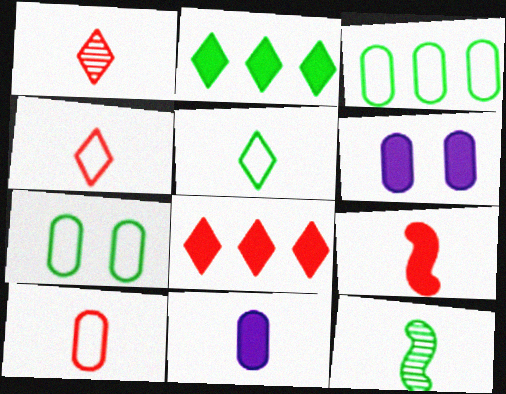[[1, 9, 10], 
[2, 6, 9], 
[2, 7, 12], 
[4, 11, 12]]